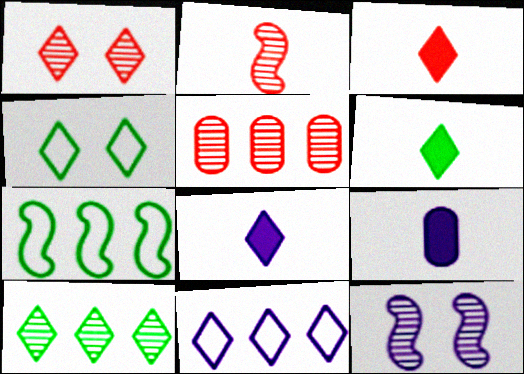[[1, 2, 5], 
[1, 6, 11], 
[1, 7, 9], 
[3, 6, 8], 
[4, 6, 10], 
[9, 11, 12]]